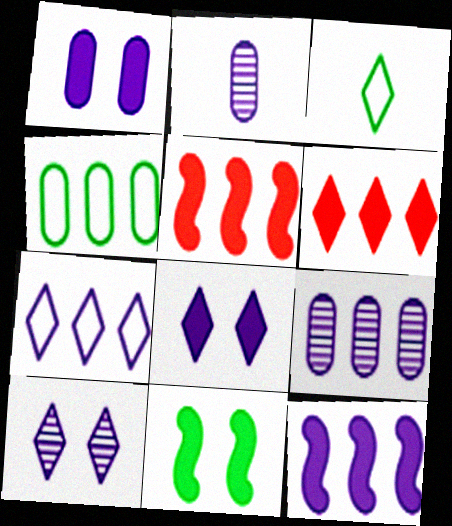[[3, 6, 10], 
[7, 9, 12]]